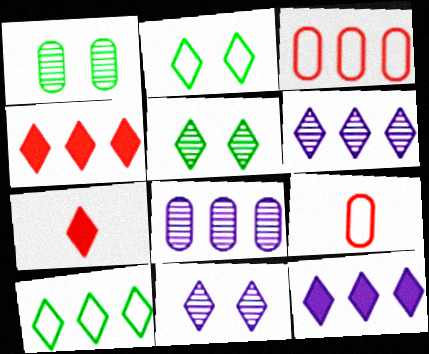[[2, 6, 7], 
[4, 6, 10], 
[7, 10, 11]]